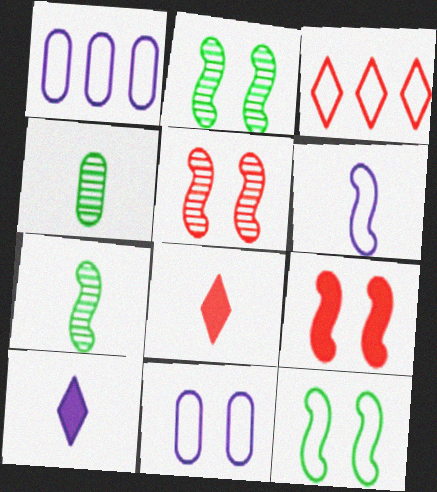[[1, 2, 8], 
[4, 6, 8]]